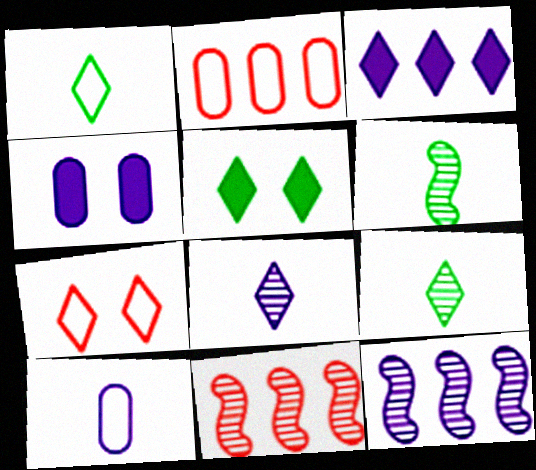[[1, 4, 11], 
[3, 7, 9], 
[5, 10, 11]]